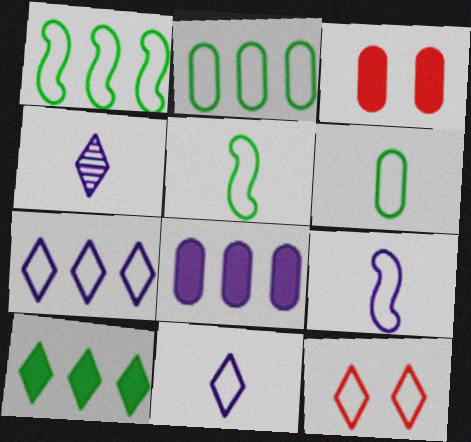[[1, 3, 4], 
[2, 9, 12], 
[4, 10, 12]]